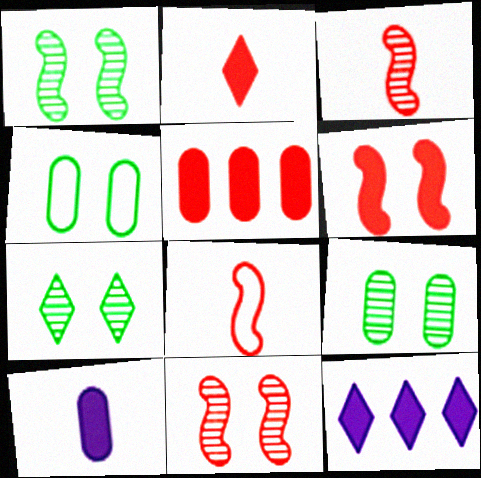[[1, 7, 9], 
[2, 5, 6], 
[3, 4, 12], 
[8, 9, 12]]